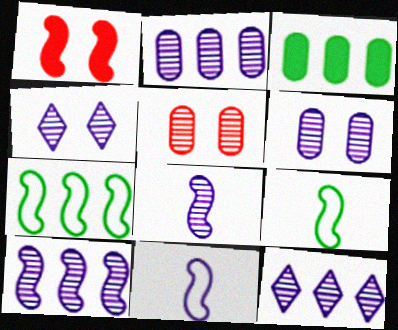[[1, 7, 8], 
[1, 9, 10], 
[2, 4, 8], 
[2, 10, 12], 
[6, 8, 12]]